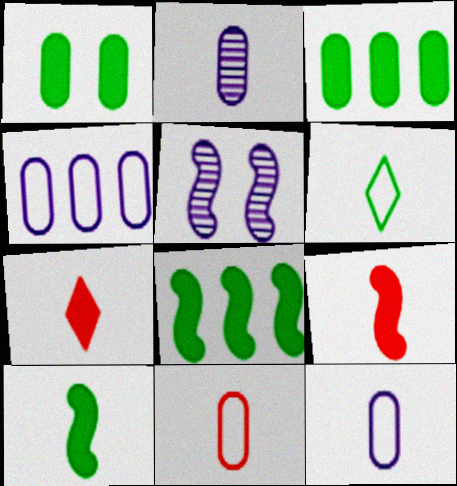[[2, 6, 9]]